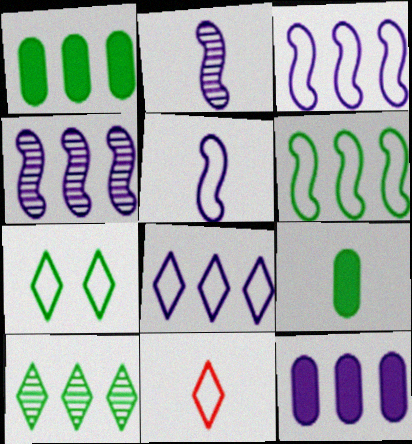[[1, 6, 10], 
[2, 9, 11], 
[4, 8, 12], 
[7, 8, 11]]